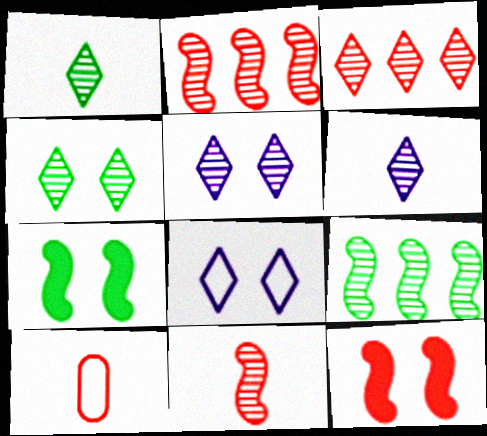[[1, 3, 5], 
[3, 4, 6], 
[3, 10, 12]]